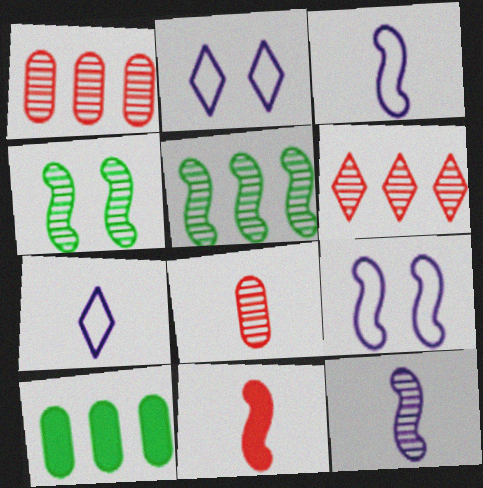[[5, 9, 11]]